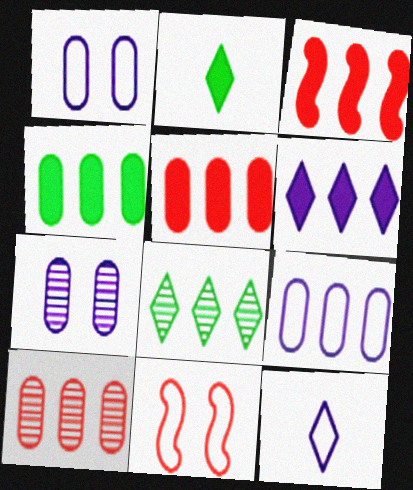[[3, 4, 6], 
[3, 8, 9], 
[4, 9, 10]]